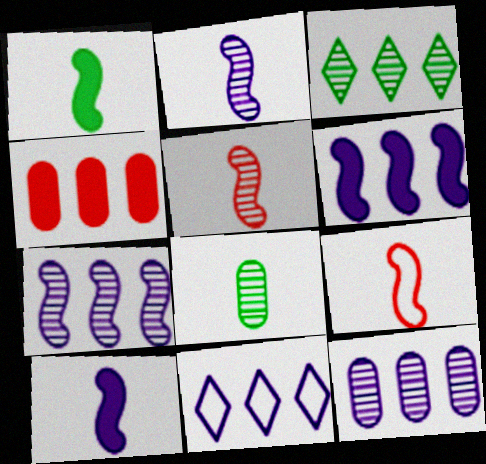[[1, 2, 9], 
[6, 11, 12]]